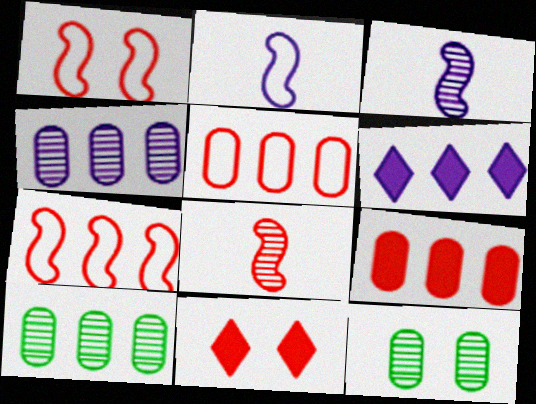[[2, 10, 11], 
[5, 8, 11], 
[6, 7, 10]]